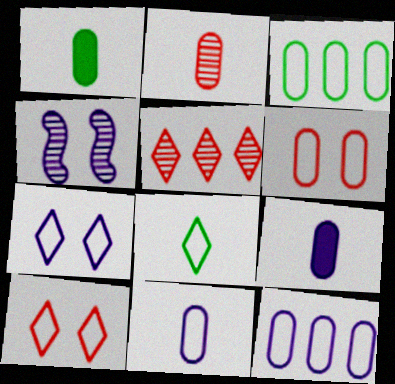[[1, 2, 11], 
[3, 6, 11]]